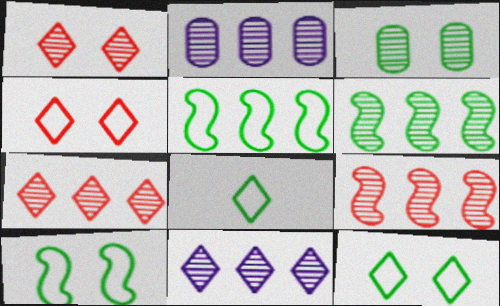[[2, 6, 7]]